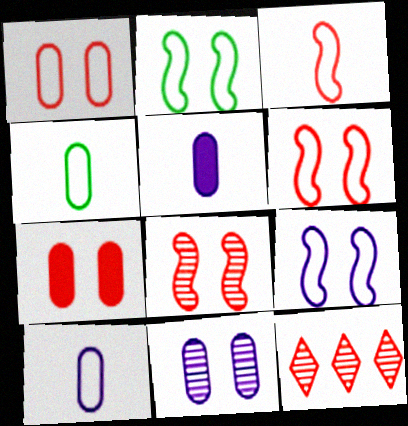[[2, 5, 12], 
[2, 6, 9], 
[3, 7, 12]]